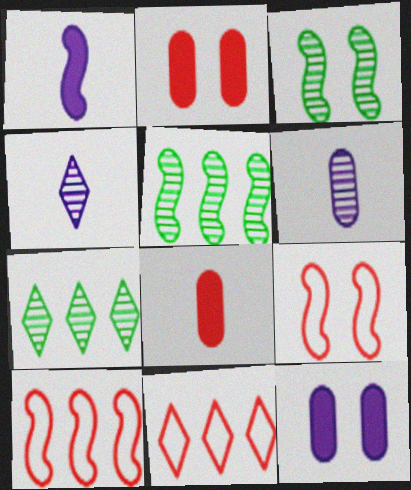[[1, 3, 10], 
[1, 5, 9]]